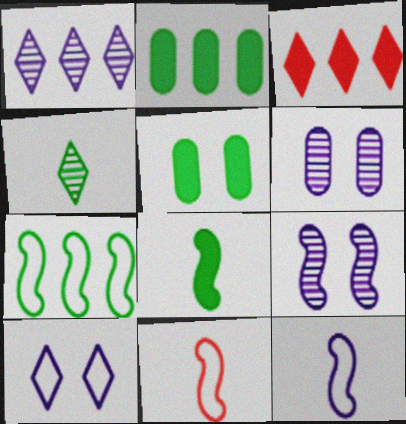[[1, 5, 11], 
[3, 4, 10], 
[4, 5, 7]]